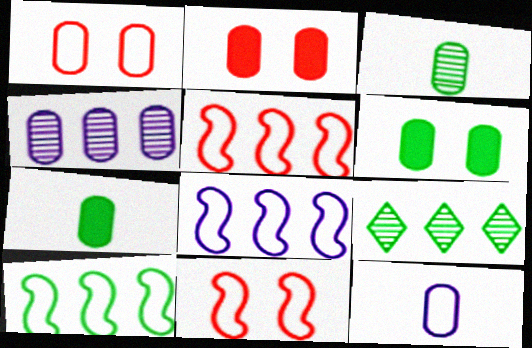[[1, 4, 7], 
[5, 8, 10]]